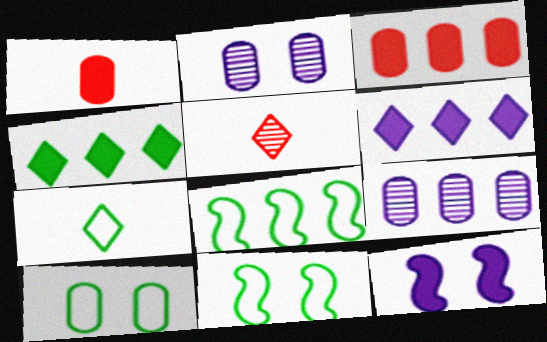[[1, 4, 12], 
[1, 9, 10], 
[7, 8, 10]]